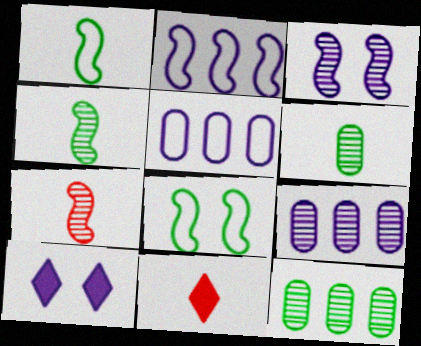[[8, 9, 11]]